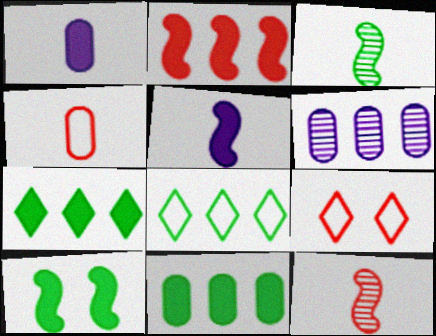[[2, 5, 10], 
[2, 6, 8]]